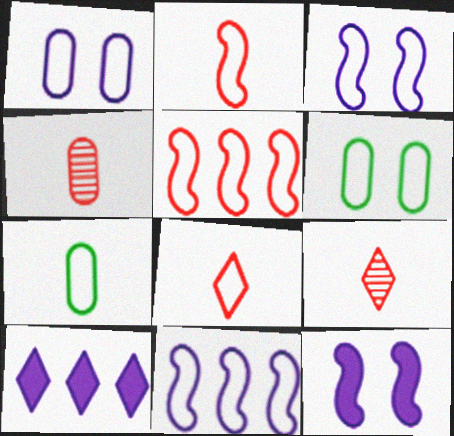[[6, 8, 11]]